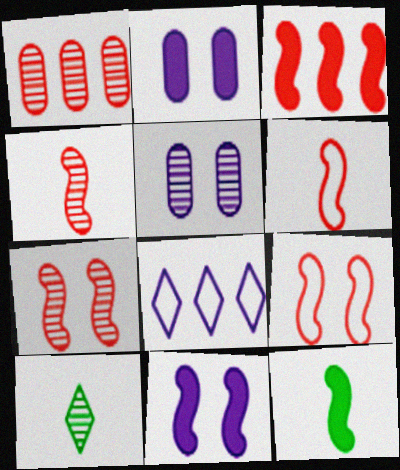[[3, 4, 9], 
[3, 6, 7], 
[3, 11, 12]]